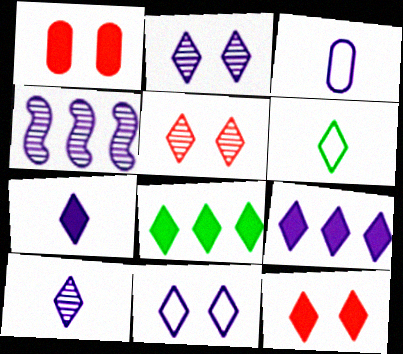[[1, 4, 6], 
[5, 6, 9], 
[7, 8, 12], 
[9, 10, 11]]